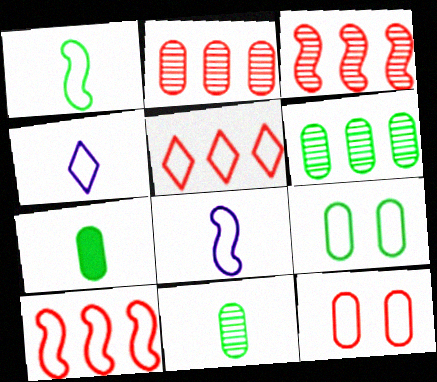[[4, 9, 10], 
[5, 8, 9], 
[6, 7, 9]]